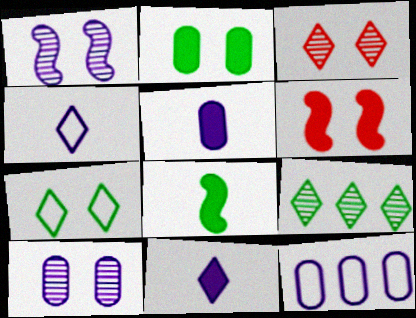[[1, 11, 12], 
[3, 8, 12], 
[5, 10, 12], 
[6, 7, 10]]